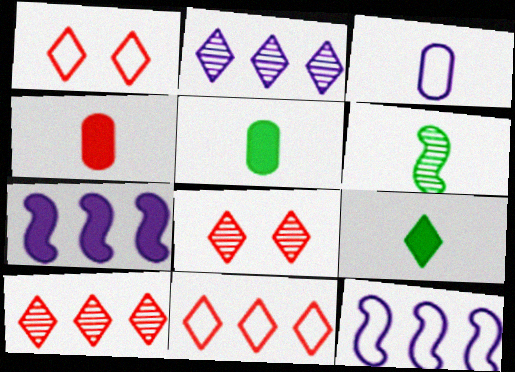[[1, 2, 9], 
[5, 8, 12]]